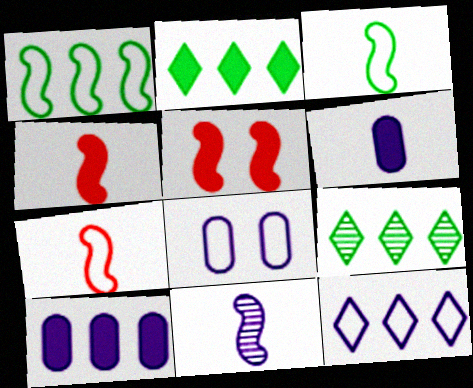[[1, 5, 11], 
[2, 5, 6], 
[3, 4, 11], 
[4, 8, 9]]